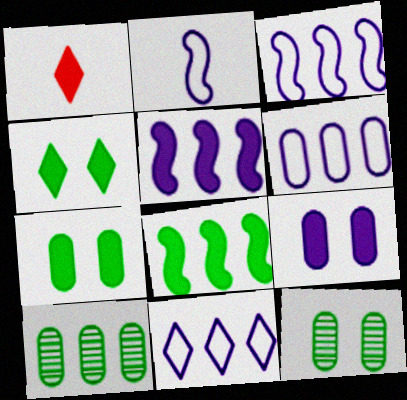[[1, 3, 12], 
[1, 5, 7], 
[1, 8, 9], 
[3, 6, 11]]